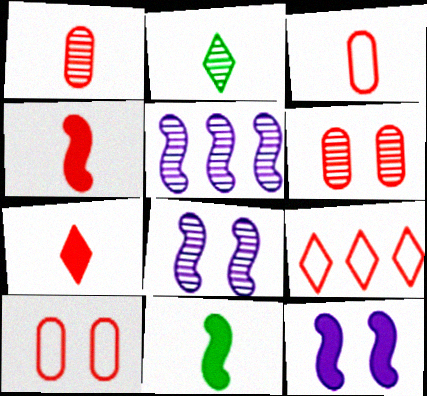[[2, 5, 6], 
[4, 6, 9]]